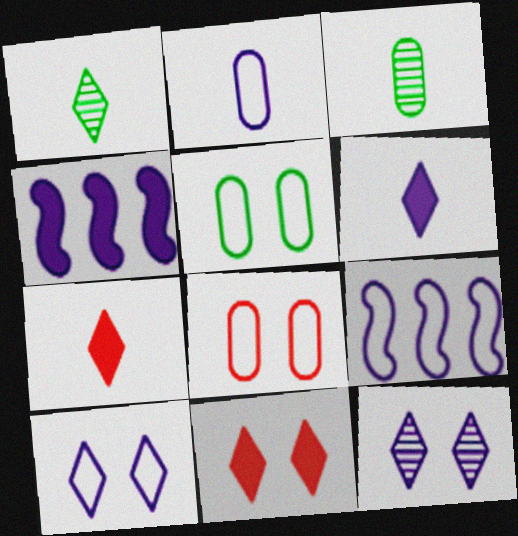[[1, 4, 8], 
[2, 4, 12], 
[2, 9, 10], 
[3, 9, 11]]